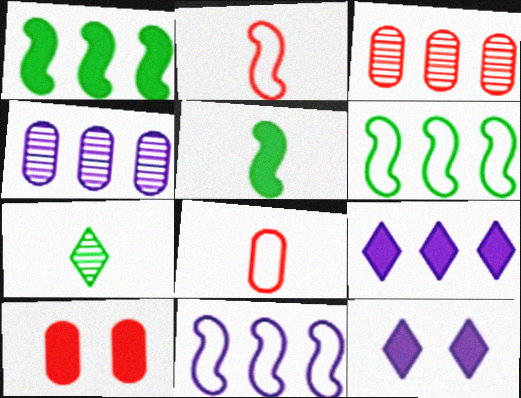[[3, 6, 9], 
[3, 8, 10], 
[4, 9, 11], 
[5, 9, 10], 
[7, 10, 11]]